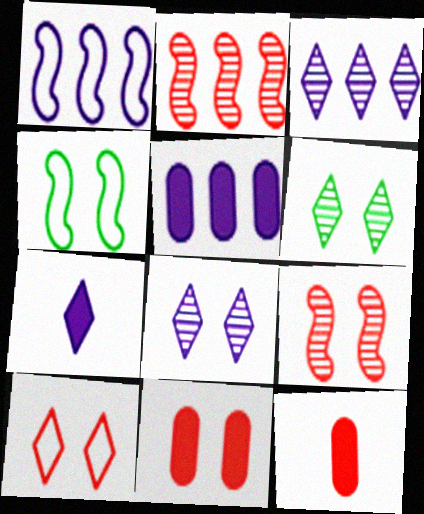[[1, 3, 5], 
[1, 6, 12], 
[2, 10, 12], 
[3, 4, 12], 
[4, 8, 11], 
[9, 10, 11]]